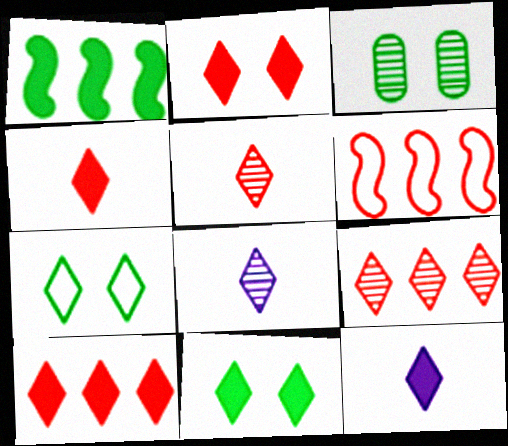[[2, 4, 10], 
[3, 6, 12], 
[7, 8, 10], 
[7, 9, 12], 
[10, 11, 12]]